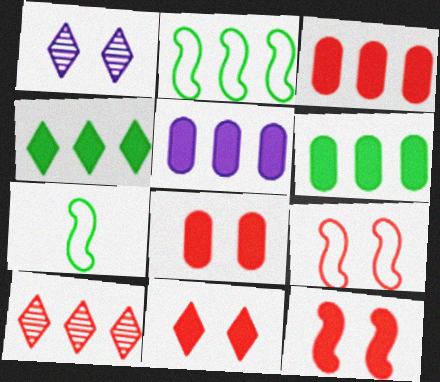[[1, 3, 7], 
[2, 5, 10], 
[3, 5, 6], 
[8, 11, 12]]